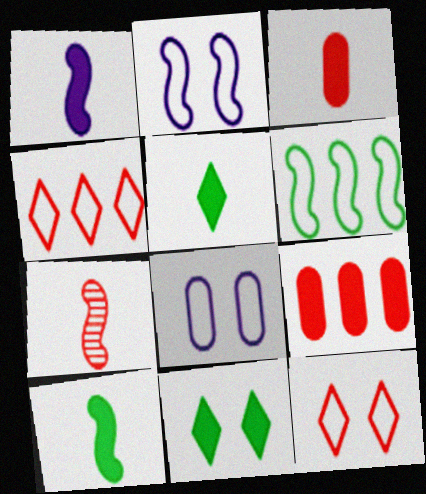[[1, 3, 5], 
[1, 9, 11], 
[7, 9, 12]]